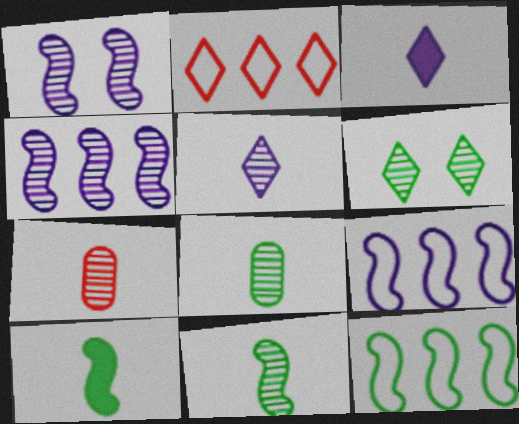[[2, 3, 6], 
[4, 6, 7], 
[5, 7, 11]]